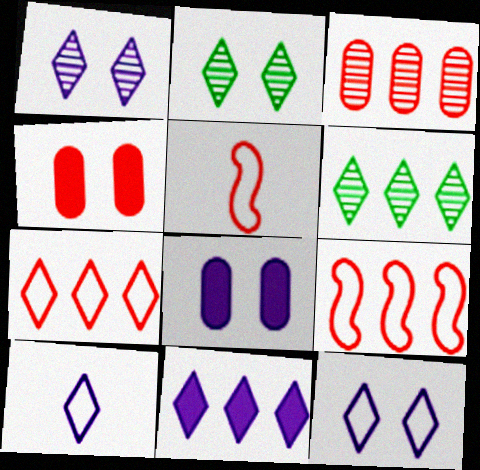[[1, 10, 11], 
[5, 6, 8], 
[6, 7, 11]]